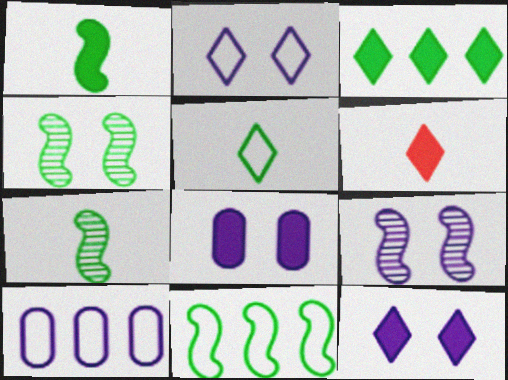[[1, 4, 11], 
[2, 8, 9], 
[3, 6, 12], 
[4, 6, 10]]